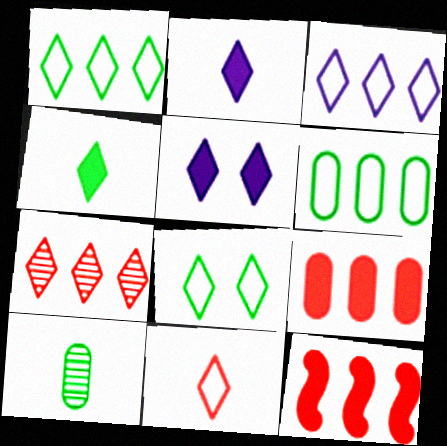[[2, 7, 8], 
[3, 8, 11]]